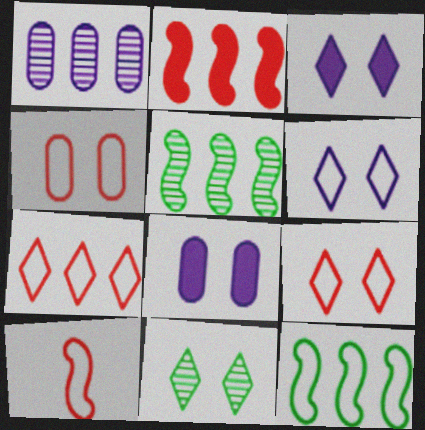[[3, 9, 11], 
[4, 7, 10]]